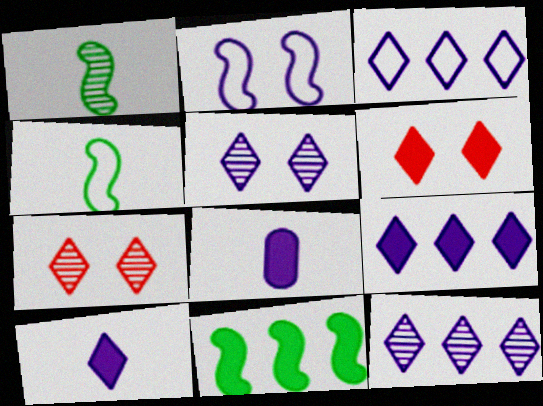[[2, 8, 12], 
[3, 5, 10], 
[3, 9, 12], 
[6, 8, 11]]